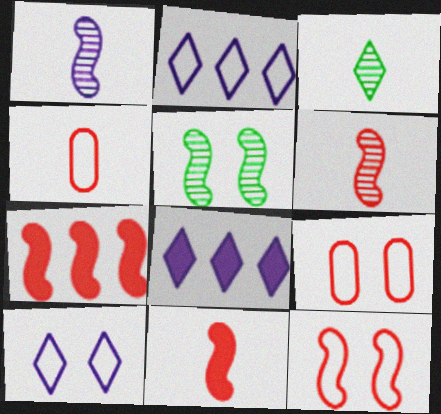[[4, 5, 8], 
[6, 7, 12]]